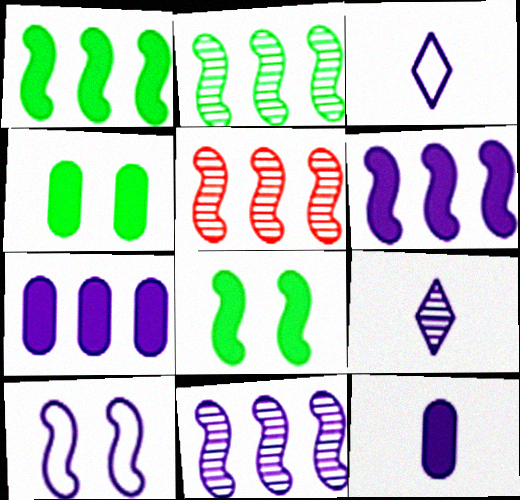[[2, 5, 11], 
[3, 4, 5], 
[7, 9, 10]]